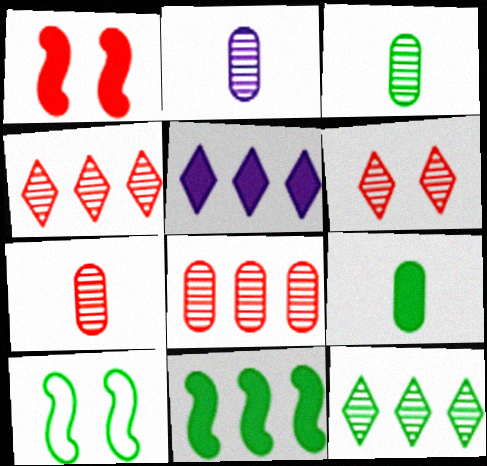[[1, 5, 9], 
[2, 3, 7], 
[5, 7, 10], 
[9, 10, 12]]